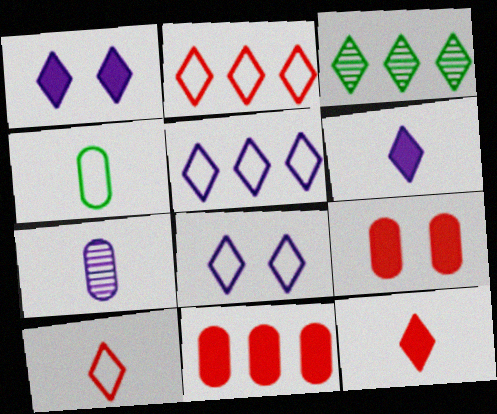[[1, 3, 10], 
[3, 8, 12]]